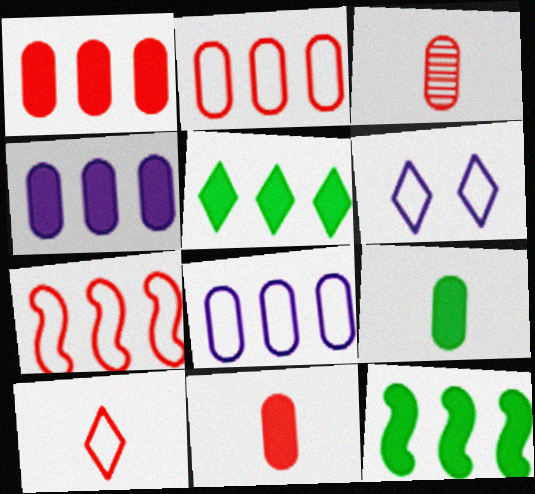[[3, 6, 12]]